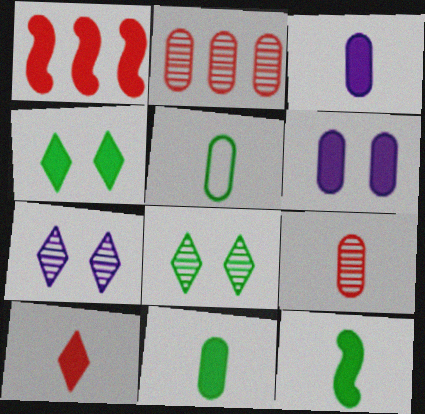[[1, 3, 4], 
[1, 5, 7], 
[2, 5, 6], 
[3, 5, 9], 
[3, 10, 12]]